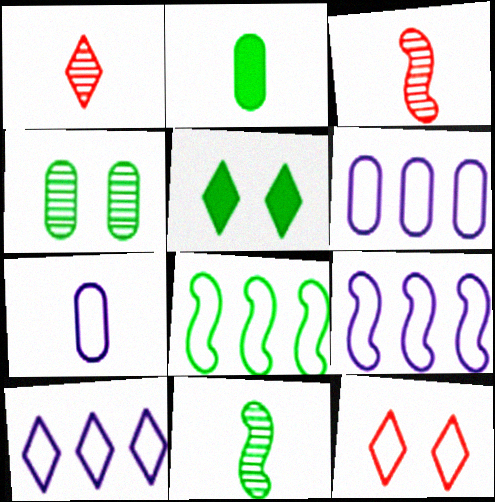[[1, 5, 10], 
[3, 5, 6], 
[6, 9, 10], 
[7, 8, 12]]